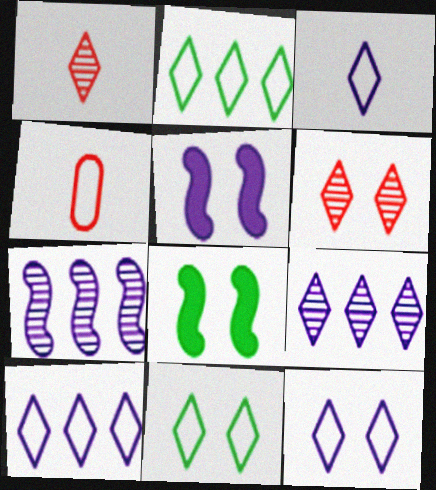[[3, 10, 12], 
[4, 8, 9]]